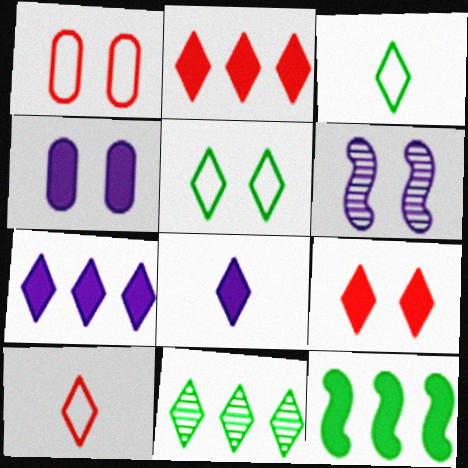[]